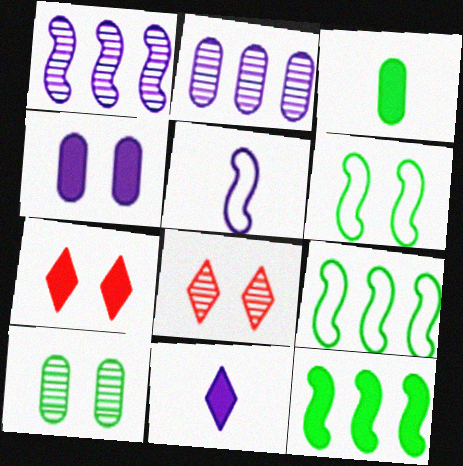[[4, 6, 8]]